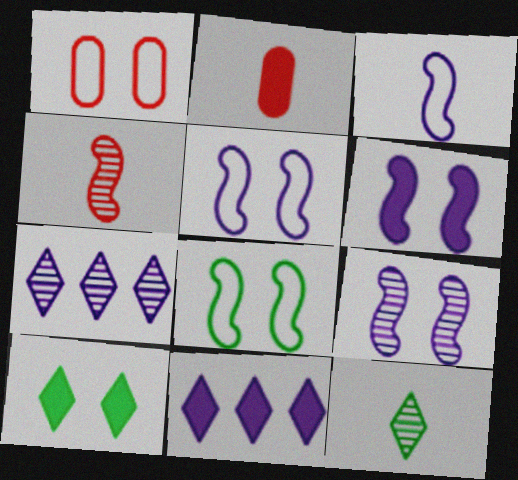[[1, 9, 10], 
[2, 3, 12], 
[2, 7, 8], 
[5, 6, 9]]